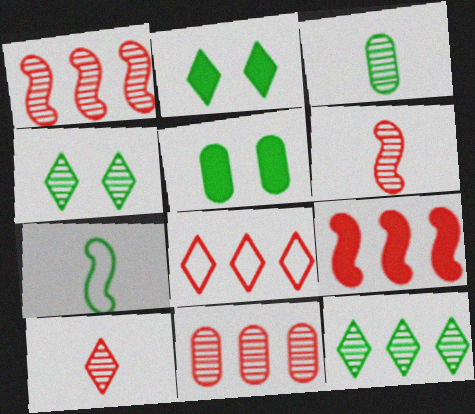[[5, 7, 12], 
[8, 9, 11]]